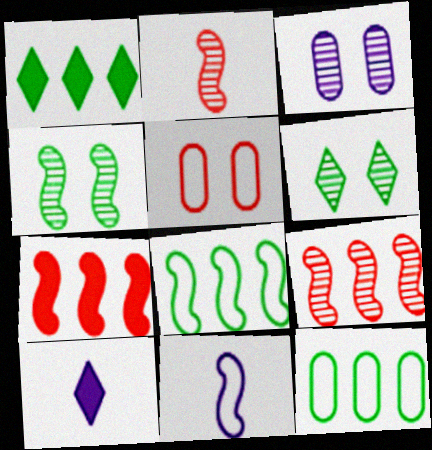[[4, 7, 11]]